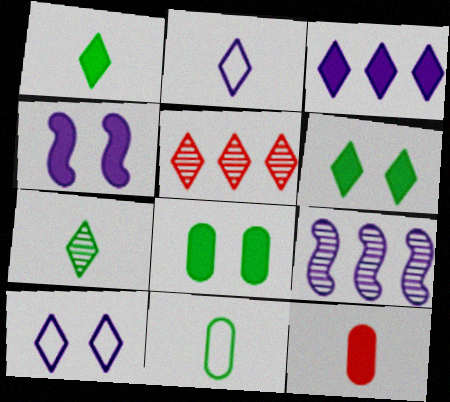[[1, 5, 10], 
[2, 5, 6], 
[4, 5, 11]]